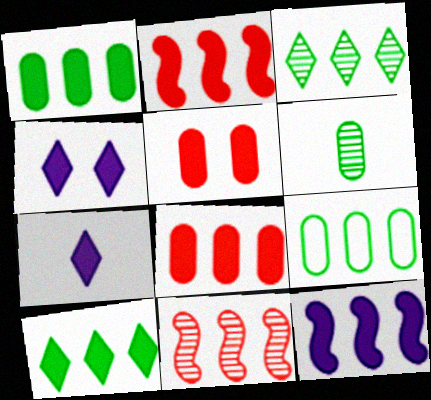[[8, 10, 12]]